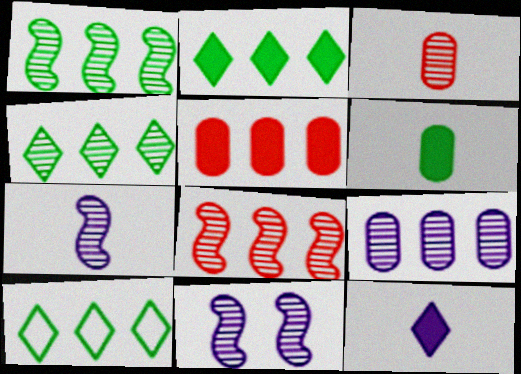[[2, 4, 10], 
[3, 4, 11], 
[4, 8, 9]]